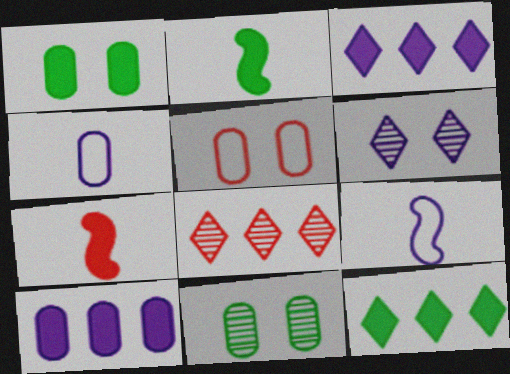[[1, 2, 12], 
[1, 3, 7], 
[1, 8, 9], 
[5, 7, 8], 
[6, 9, 10]]